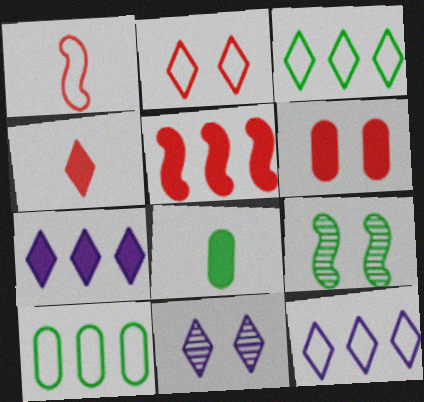[[3, 4, 11], 
[3, 8, 9], 
[4, 5, 6]]